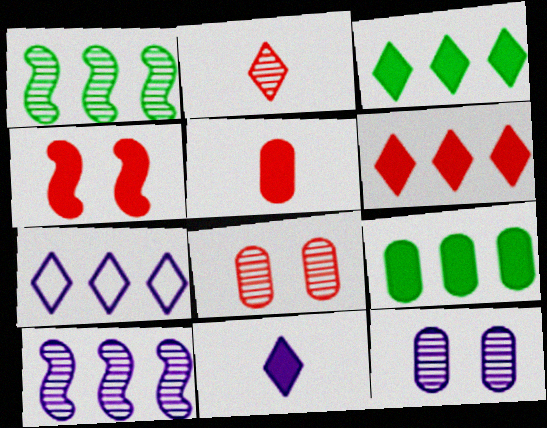[[1, 2, 12], 
[4, 5, 6], 
[4, 9, 11]]